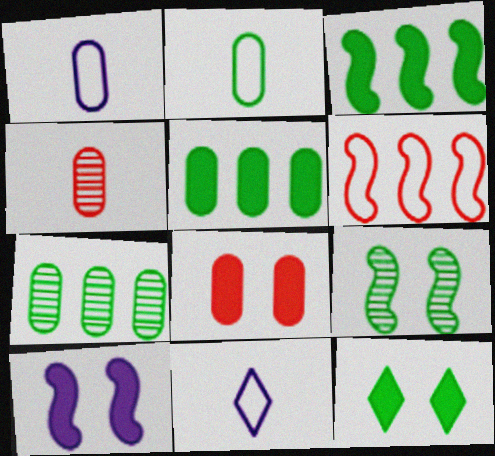[[1, 7, 8], 
[8, 10, 12]]